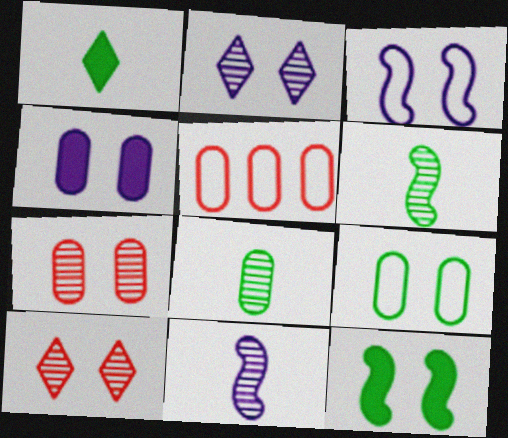[[2, 3, 4], 
[4, 5, 8], 
[4, 7, 9]]